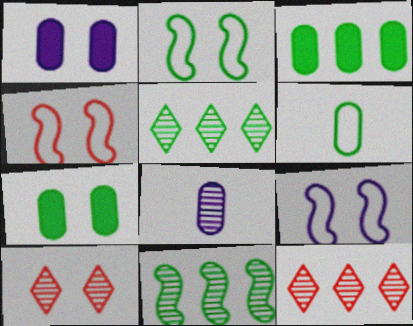[[1, 2, 10], 
[2, 4, 9], 
[7, 9, 10], 
[8, 10, 11]]